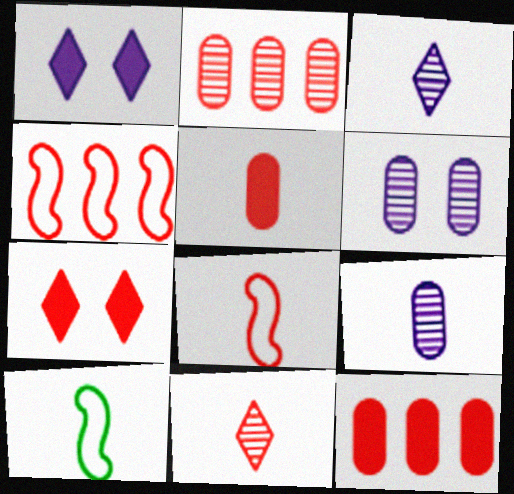[[1, 2, 10], 
[2, 7, 8], 
[3, 5, 10], 
[5, 8, 11]]